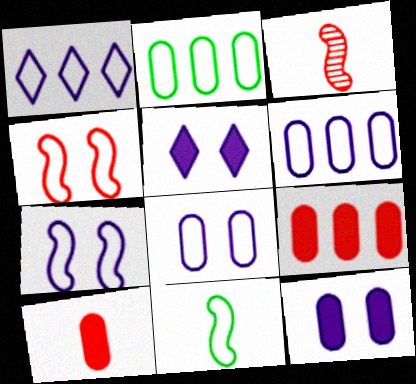[[2, 3, 5]]